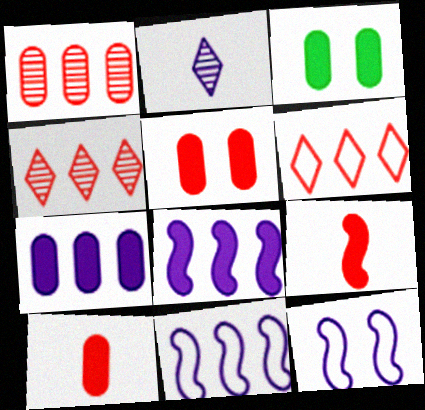[[2, 7, 12], 
[3, 7, 10]]